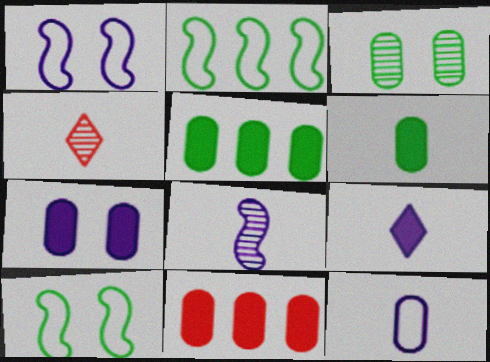[[1, 4, 5], 
[2, 4, 7], 
[3, 11, 12], 
[6, 7, 11], 
[8, 9, 12]]